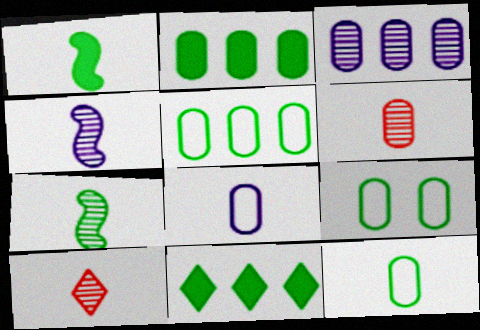[[1, 8, 10], 
[5, 9, 12], 
[7, 9, 11]]